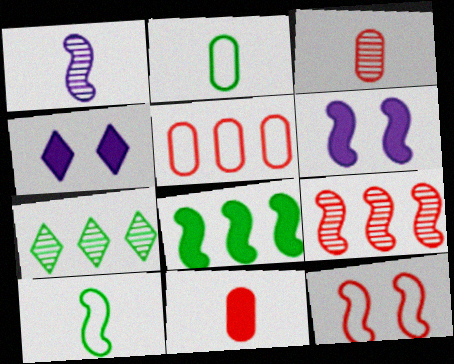[[1, 8, 12], 
[2, 4, 9], 
[4, 8, 11], 
[6, 9, 10]]